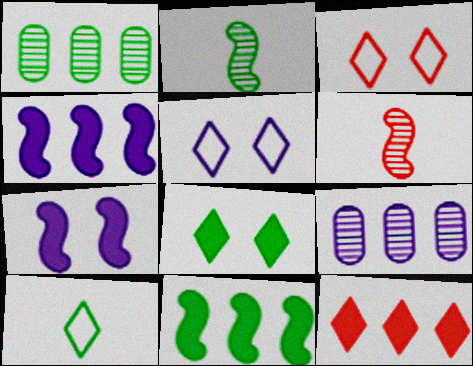[]